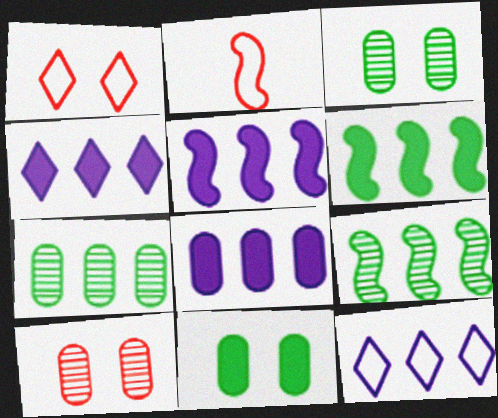[[2, 3, 4], 
[4, 5, 8]]